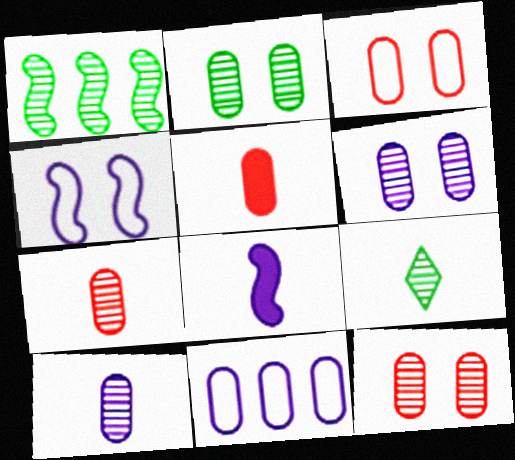[[1, 2, 9], 
[2, 5, 11], 
[2, 6, 12]]